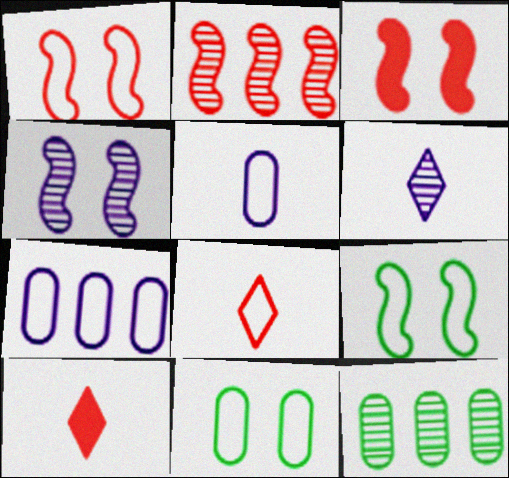[[3, 4, 9], 
[7, 8, 9]]